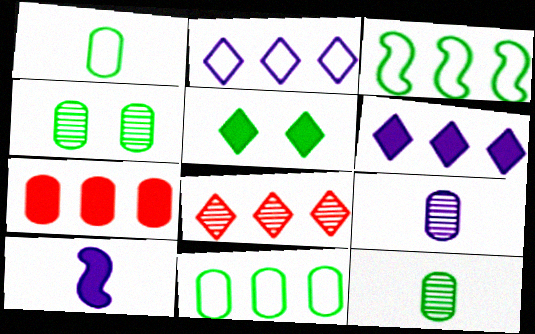[[3, 5, 12], 
[5, 7, 10]]